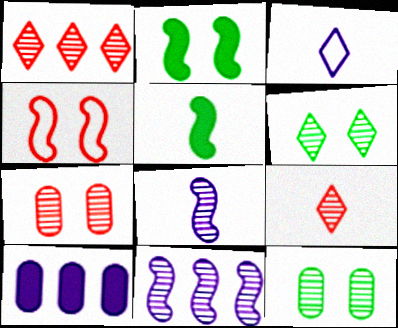[[1, 8, 12], 
[4, 5, 11], 
[9, 11, 12]]